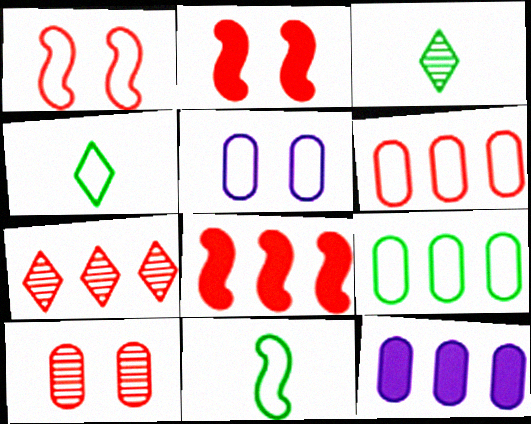[[1, 3, 12], 
[3, 5, 8], 
[6, 7, 8]]